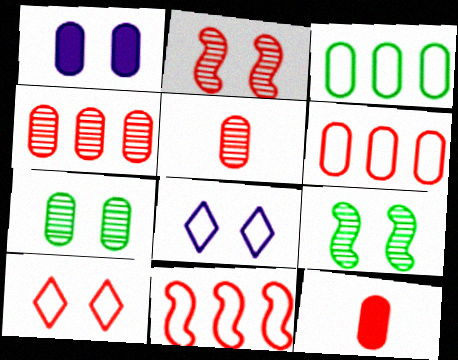[[1, 3, 5], 
[1, 9, 10]]